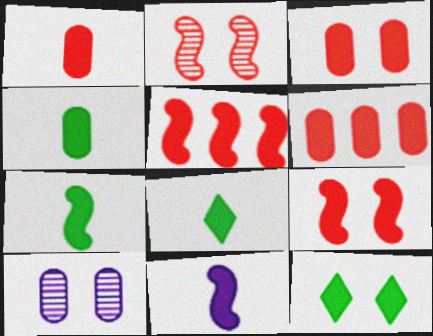[[1, 3, 6], 
[1, 8, 11], 
[4, 7, 8], 
[6, 11, 12]]